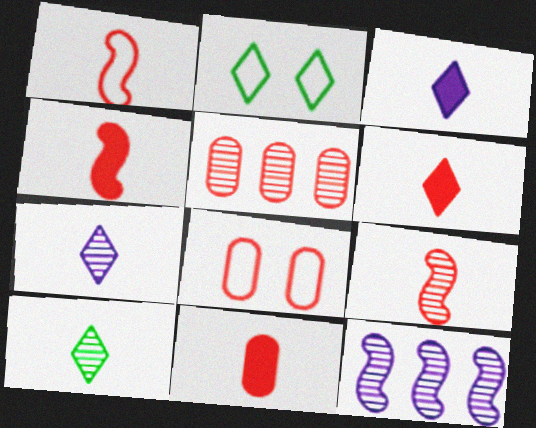[[1, 4, 9], 
[2, 11, 12], 
[4, 6, 11], 
[5, 8, 11]]